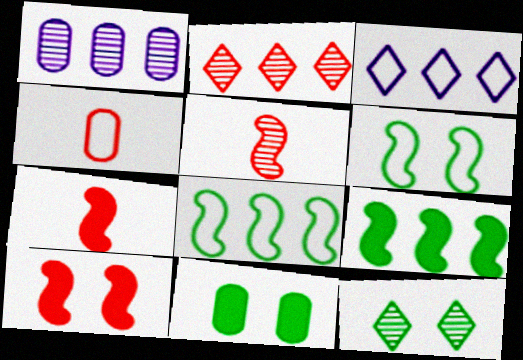[[1, 4, 11], 
[1, 5, 12], 
[2, 4, 10], 
[3, 4, 6], 
[3, 5, 11], 
[6, 11, 12]]